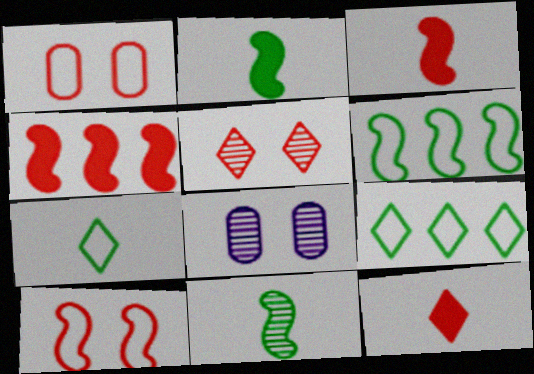[[3, 8, 9], 
[4, 7, 8], 
[6, 8, 12]]